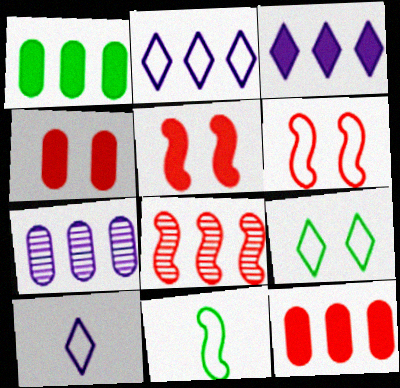[[1, 2, 8]]